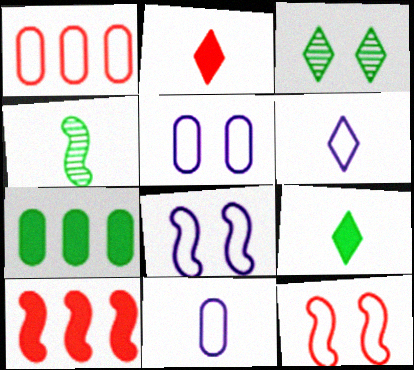[[2, 4, 11], 
[3, 10, 11], 
[4, 8, 10]]